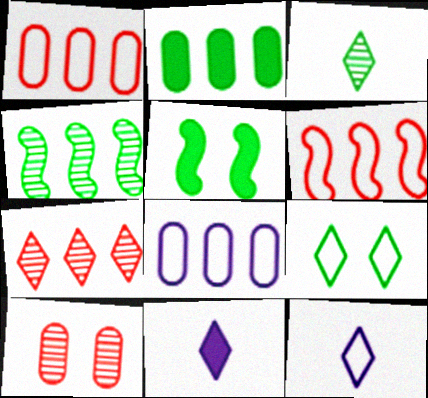[[7, 9, 11]]